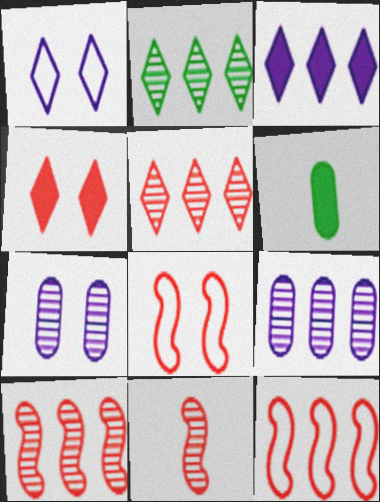[[1, 6, 10], 
[2, 7, 11], 
[2, 9, 10]]